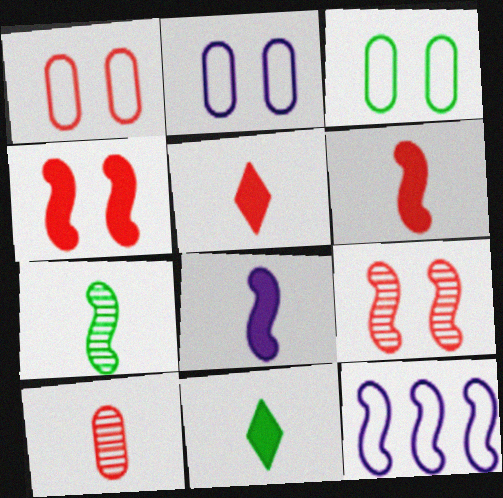[[1, 2, 3], 
[4, 7, 12]]